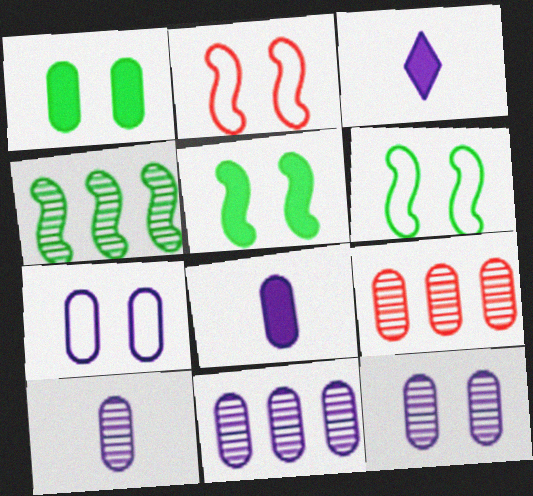[[3, 6, 9], 
[7, 8, 11], 
[10, 11, 12]]